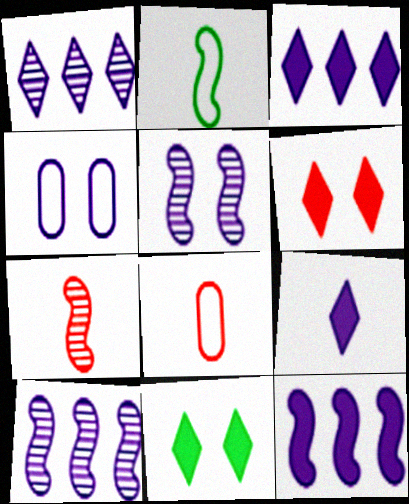[[4, 9, 10], 
[8, 10, 11]]